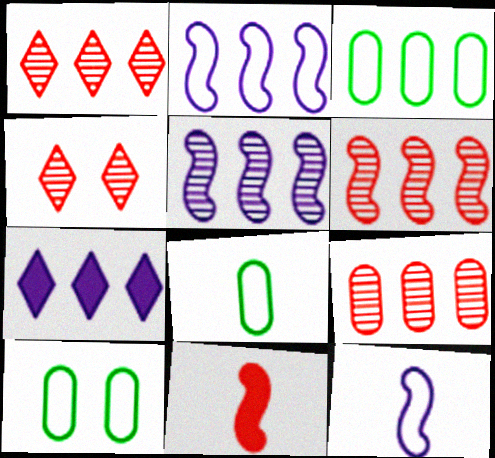[[1, 6, 9], 
[3, 6, 7], 
[3, 8, 10]]